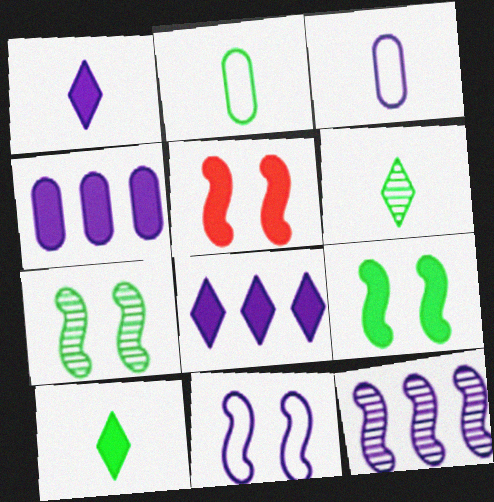[[4, 5, 10], 
[5, 7, 11]]